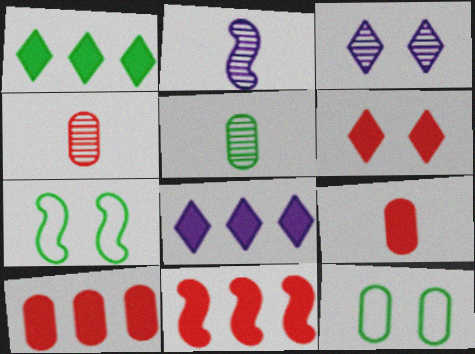[[1, 5, 7], 
[2, 7, 11], 
[4, 7, 8], 
[6, 9, 11]]